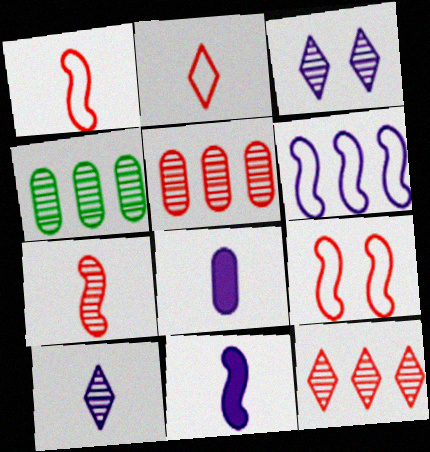[[3, 4, 7], 
[3, 6, 8]]